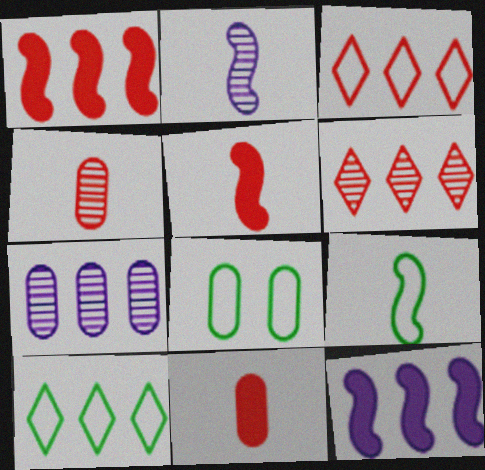[[1, 7, 10], 
[2, 5, 9], 
[7, 8, 11], 
[8, 9, 10]]